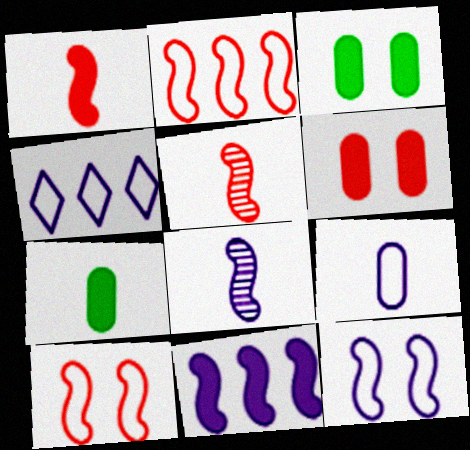[[3, 4, 5], 
[4, 9, 12], 
[8, 11, 12]]